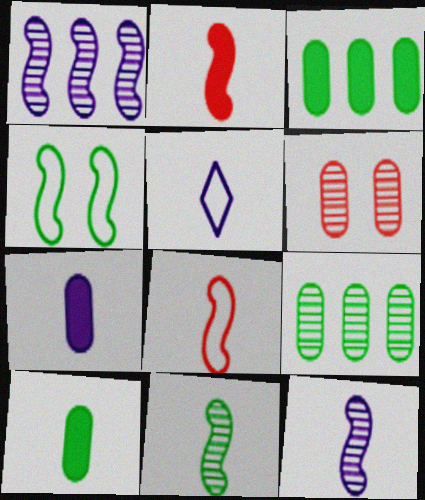[[1, 2, 4], 
[5, 7, 12]]